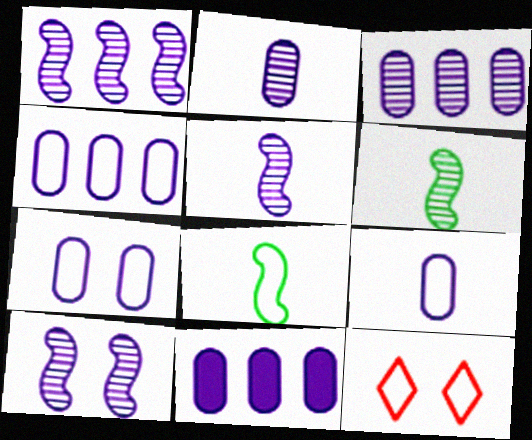[[1, 5, 10], 
[2, 7, 11], 
[3, 4, 11], 
[4, 7, 9], 
[4, 8, 12], 
[6, 11, 12]]